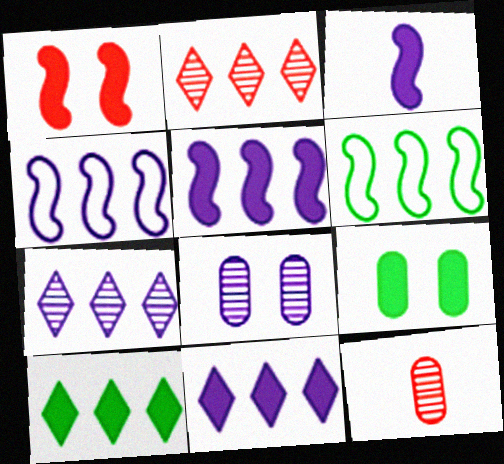[]